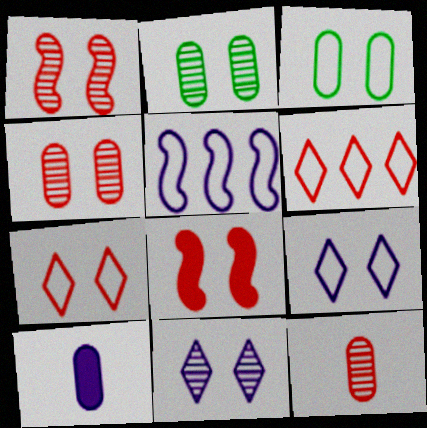[[1, 2, 11], 
[2, 8, 9], 
[3, 8, 11], 
[4, 7, 8], 
[5, 10, 11], 
[6, 8, 12]]